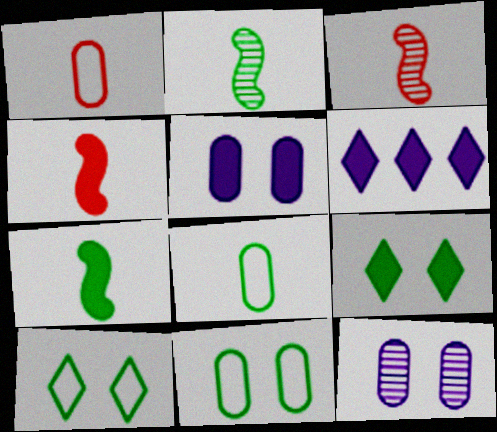[[3, 6, 11]]